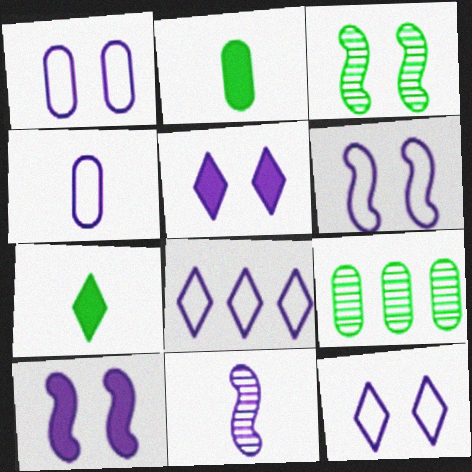[[1, 6, 12], 
[4, 6, 8]]